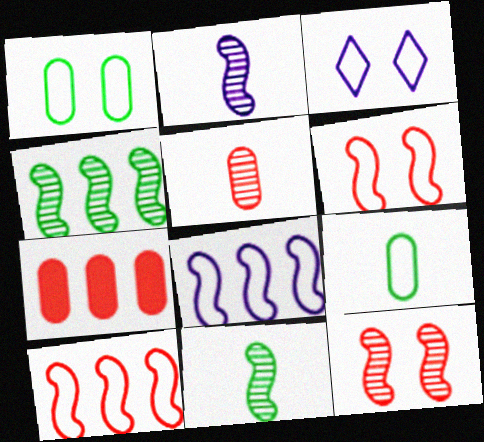[[1, 3, 6], 
[2, 4, 12], 
[3, 7, 11], 
[3, 9, 10]]